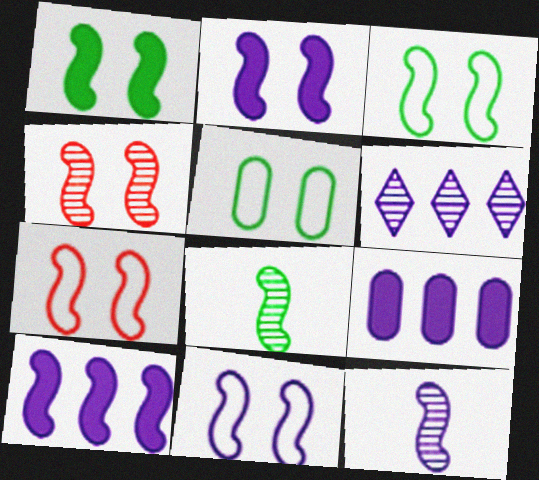[[1, 4, 11], 
[2, 3, 4], 
[3, 7, 11], 
[7, 8, 10], 
[10, 11, 12]]